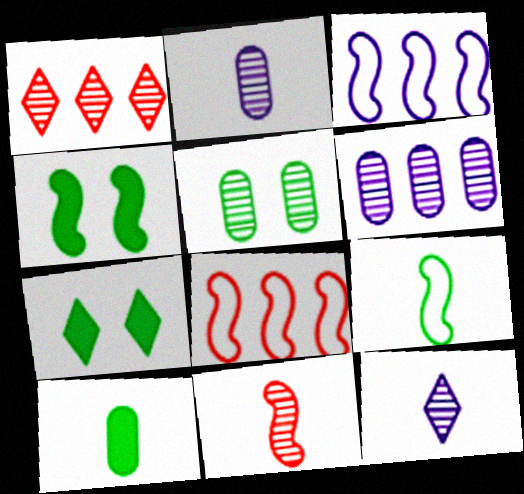[[2, 7, 8], 
[3, 4, 11]]